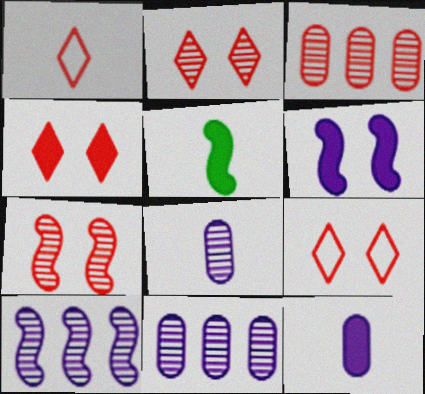[[1, 5, 8], 
[2, 4, 9], 
[5, 9, 11]]